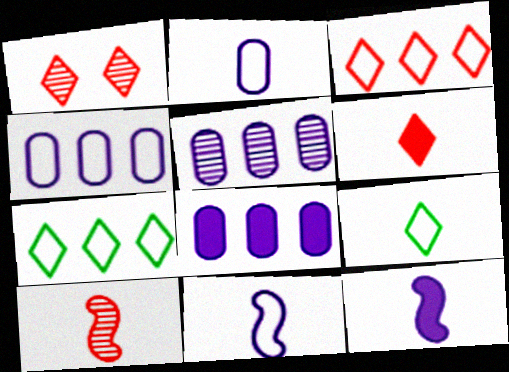[[1, 3, 6], 
[4, 5, 8]]